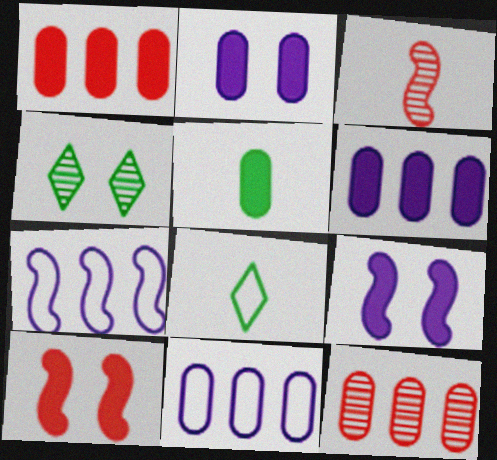[[1, 2, 5], 
[8, 9, 12]]